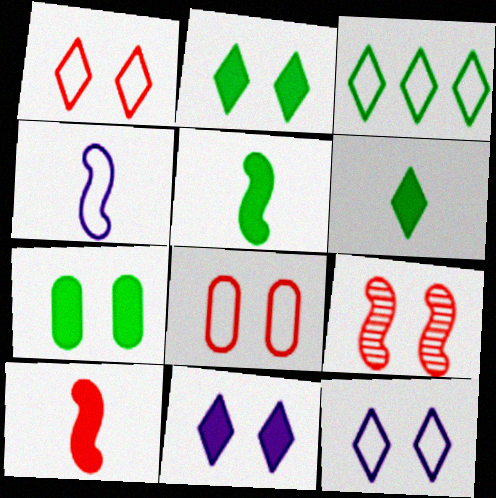[[3, 4, 8], 
[7, 9, 12]]